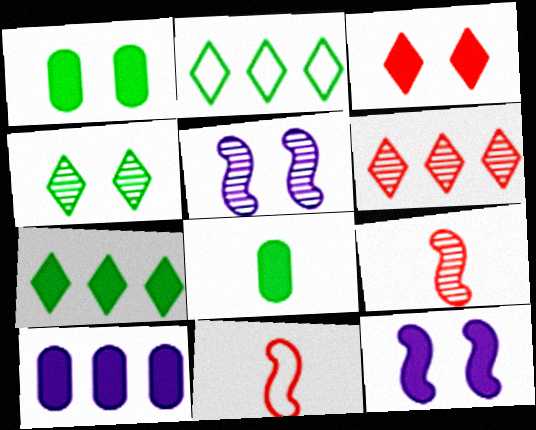[[1, 3, 12], 
[4, 10, 11]]